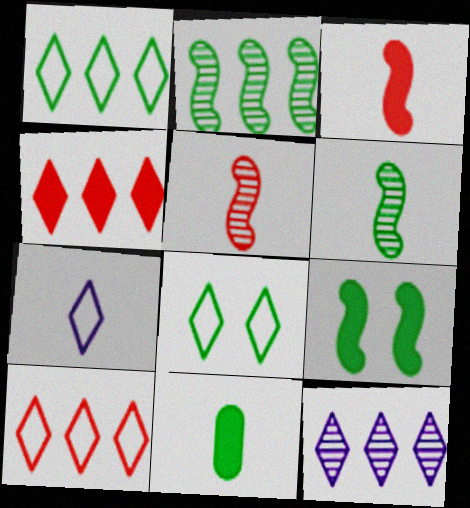[[1, 4, 12], 
[2, 8, 11], 
[5, 7, 11], 
[7, 8, 10]]